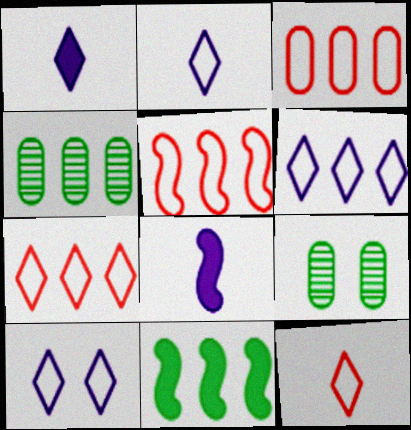[[1, 5, 9], 
[2, 6, 10], 
[3, 5, 7], 
[7, 8, 9]]